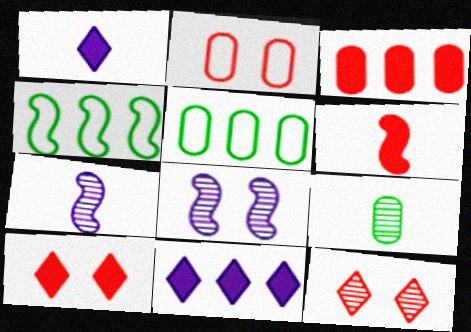[[3, 6, 10], 
[4, 6, 8], 
[5, 7, 10]]